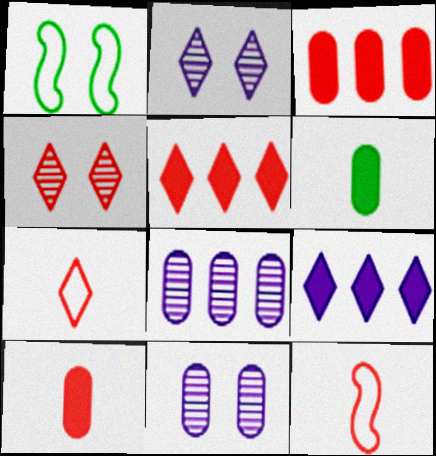[[3, 4, 12], 
[4, 5, 7]]